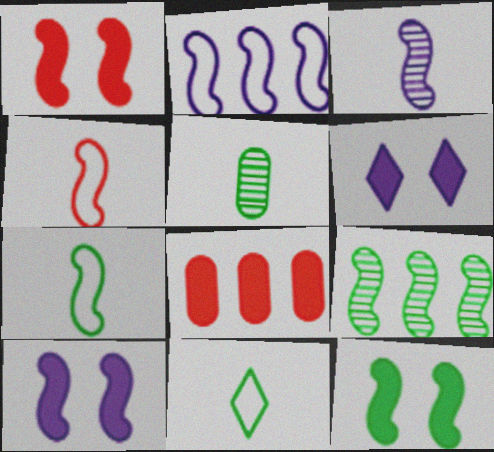[[1, 10, 12], 
[2, 3, 10], 
[4, 9, 10], 
[7, 9, 12]]